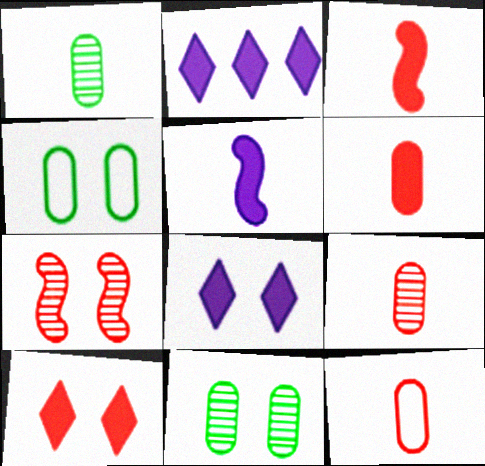[[4, 7, 8], 
[6, 9, 12]]